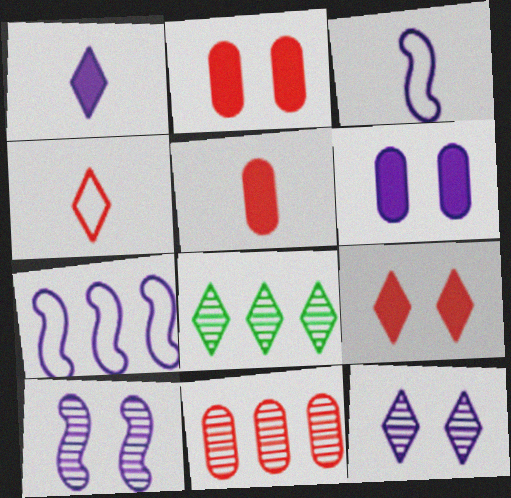[[2, 3, 8]]